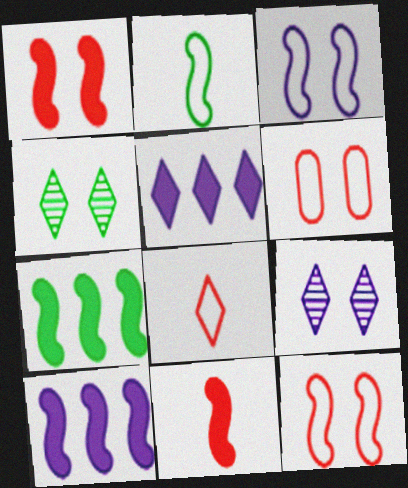[[4, 5, 8]]